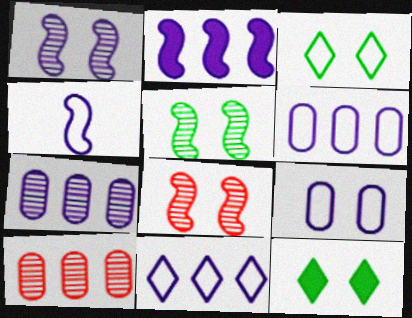[[1, 2, 4], 
[1, 5, 8], 
[2, 7, 11], 
[4, 9, 11], 
[4, 10, 12], 
[8, 9, 12]]